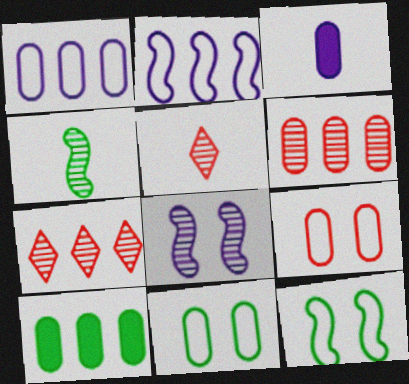[[1, 6, 10], 
[2, 7, 10], 
[3, 6, 11], 
[3, 7, 12]]